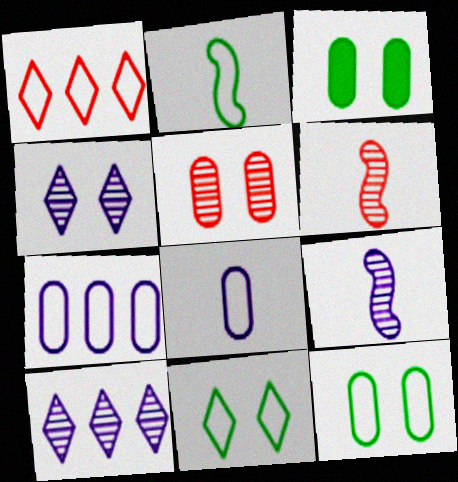[[1, 3, 9]]